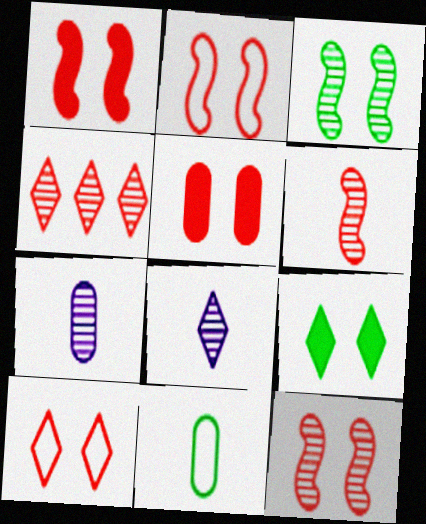[[1, 2, 12], 
[3, 4, 7], 
[5, 10, 12]]